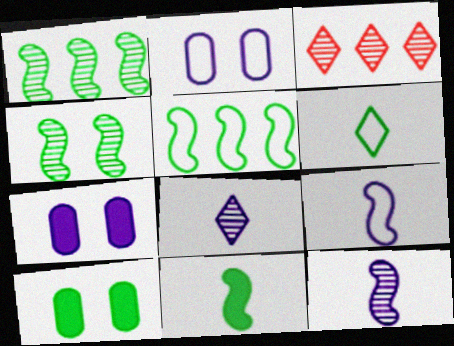[[1, 6, 10], 
[2, 3, 11], 
[3, 9, 10], 
[4, 5, 11]]